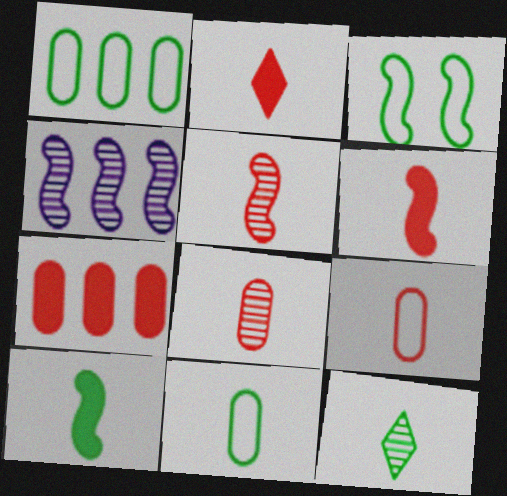[[2, 5, 9], 
[3, 4, 6], 
[10, 11, 12]]